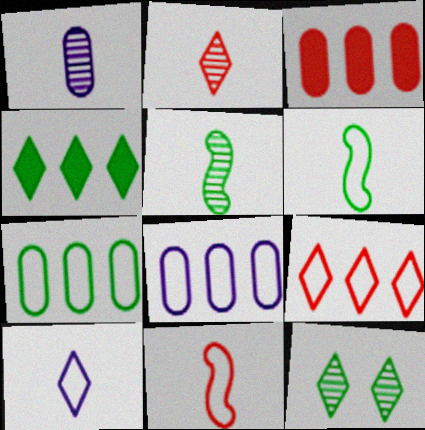[[1, 2, 5]]